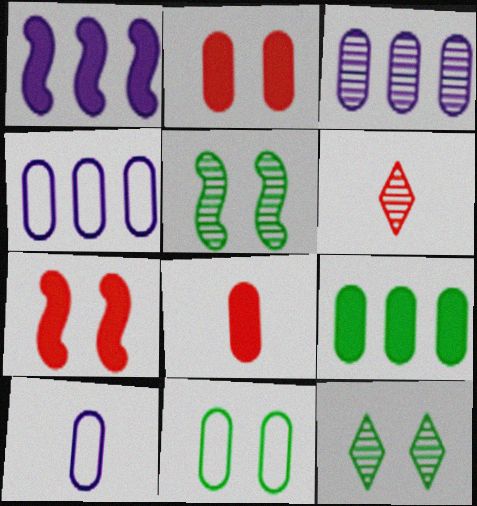[[1, 6, 11], 
[3, 5, 6], 
[3, 8, 11]]